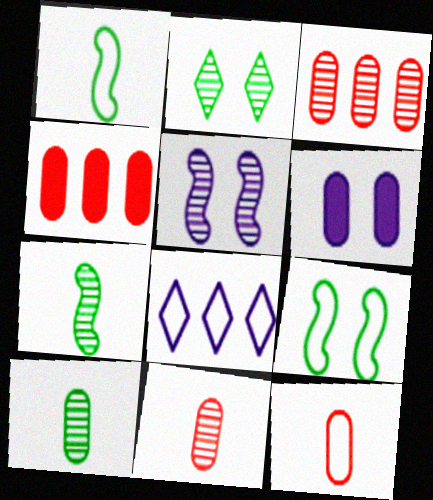[[8, 9, 12]]